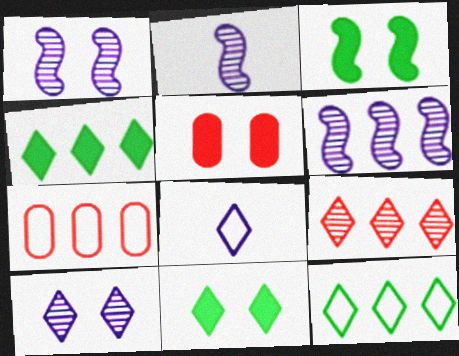[[1, 2, 6], 
[2, 5, 12], 
[2, 7, 11], 
[4, 6, 7], 
[8, 9, 11]]